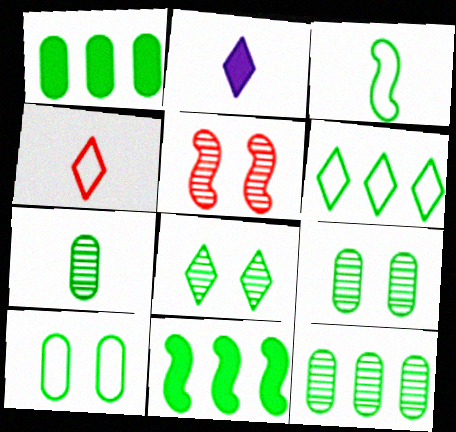[[1, 3, 8], 
[1, 7, 10], 
[3, 6, 10], 
[6, 11, 12], 
[7, 9, 12]]